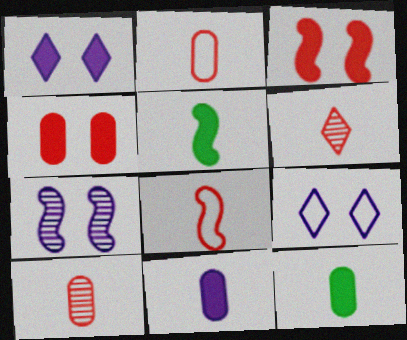[]